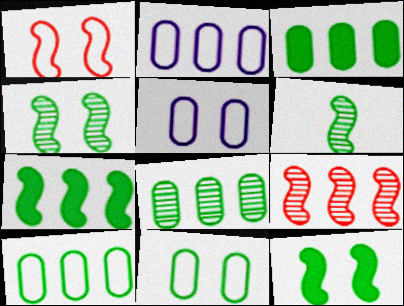[[3, 8, 10]]